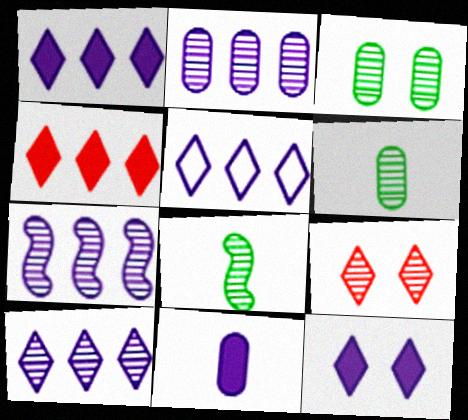[[1, 5, 10], 
[2, 7, 10], 
[2, 8, 9], 
[6, 7, 9]]